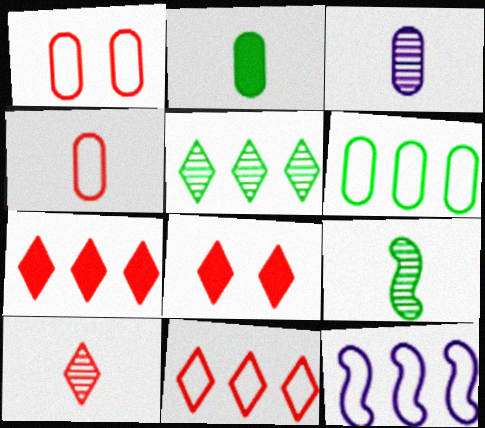[[2, 3, 4], 
[3, 9, 10], 
[6, 11, 12], 
[8, 10, 11]]